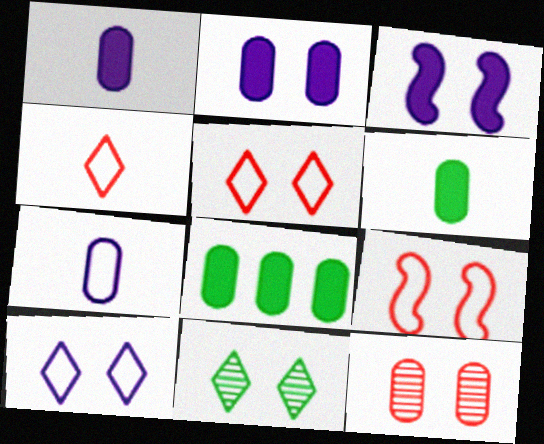[[2, 9, 11], 
[7, 8, 12]]